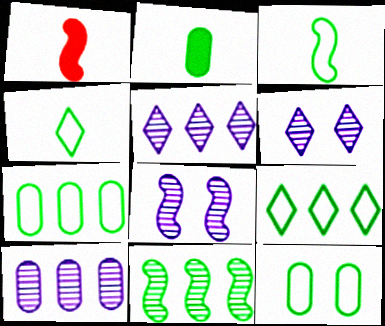[[1, 5, 12], 
[1, 6, 7], 
[3, 9, 12]]